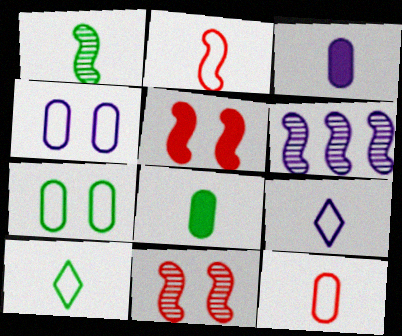[[1, 6, 11], 
[1, 8, 10]]